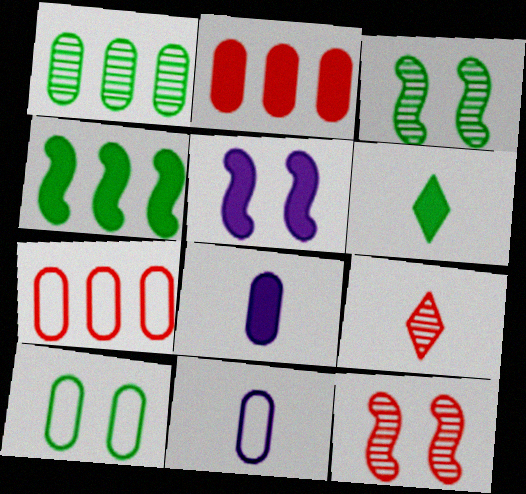[[2, 5, 6], 
[7, 10, 11]]